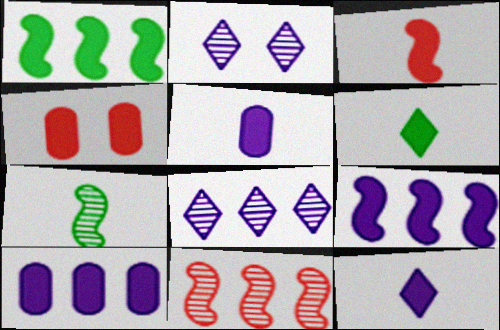[[1, 4, 12], 
[3, 5, 6], 
[4, 6, 9]]